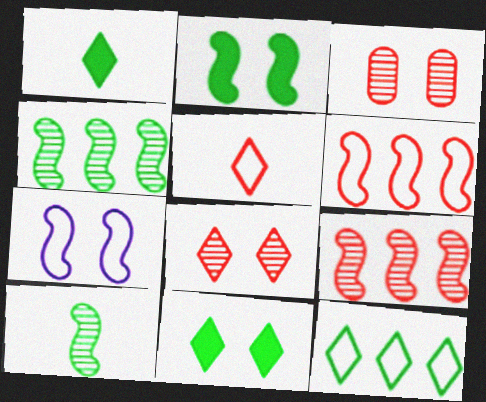[[3, 7, 11]]